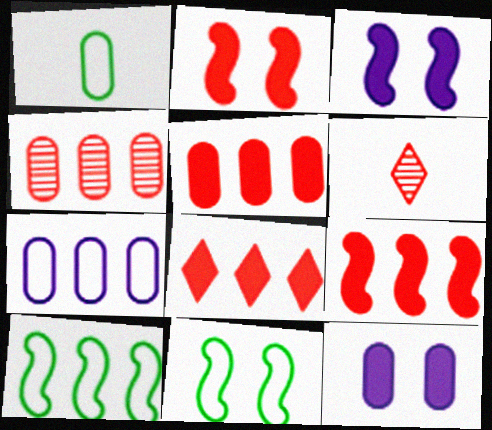[[1, 4, 12], 
[5, 8, 9], 
[6, 10, 12]]